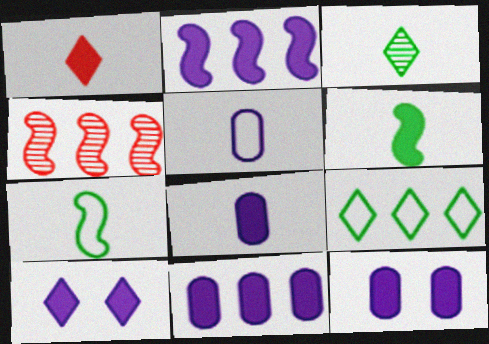[[1, 6, 8], 
[2, 8, 10], 
[4, 9, 11], 
[8, 11, 12]]